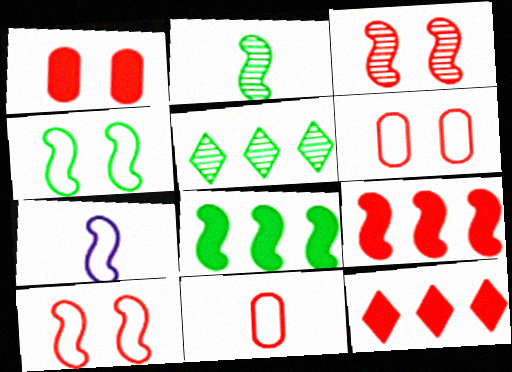[[1, 5, 7], 
[2, 4, 8], 
[3, 7, 8], 
[3, 11, 12]]